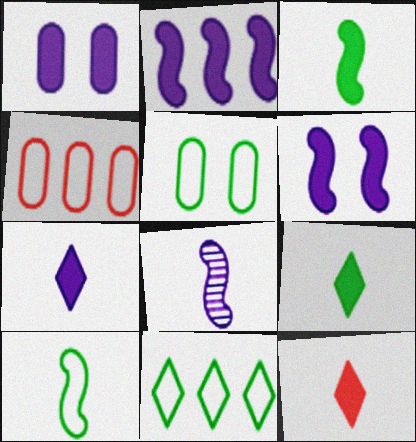[[1, 2, 7], 
[5, 10, 11], 
[7, 9, 12]]